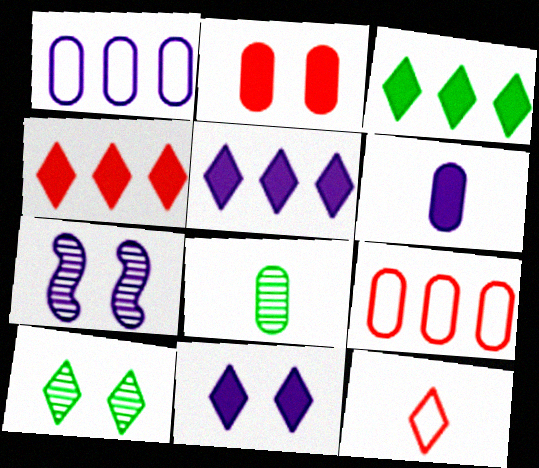[[1, 2, 8], 
[3, 4, 5], 
[5, 10, 12]]